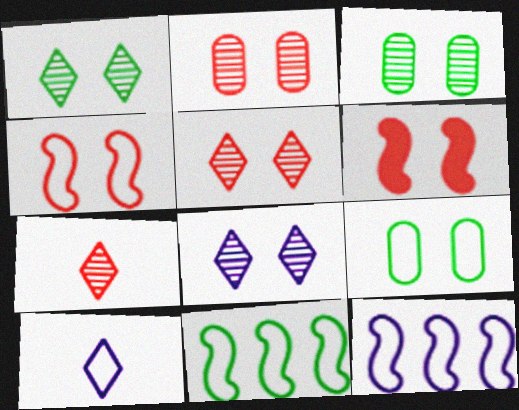[[1, 5, 8], 
[6, 8, 9]]